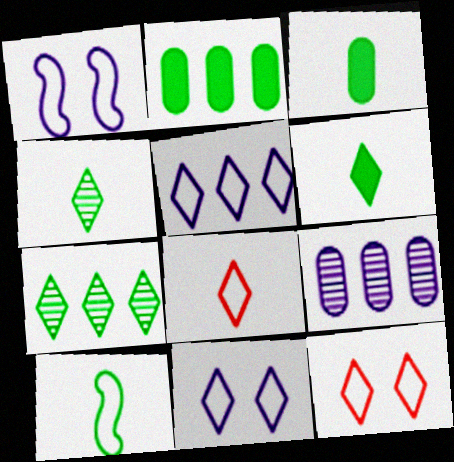[[3, 4, 10]]